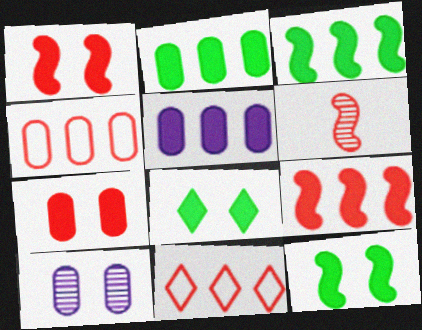[[6, 7, 11]]